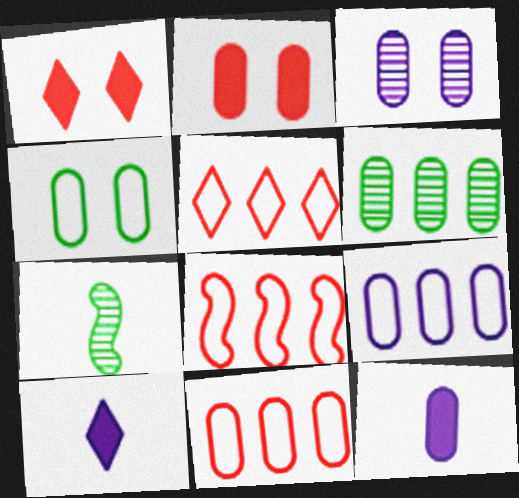[[1, 7, 9], 
[2, 3, 4], 
[3, 9, 12], 
[5, 8, 11]]